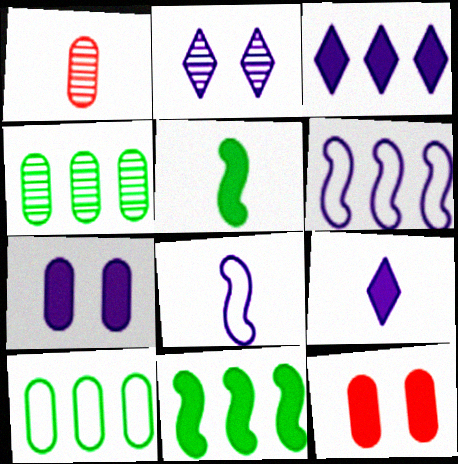[[1, 7, 10], 
[3, 5, 12], 
[9, 11, 12]]